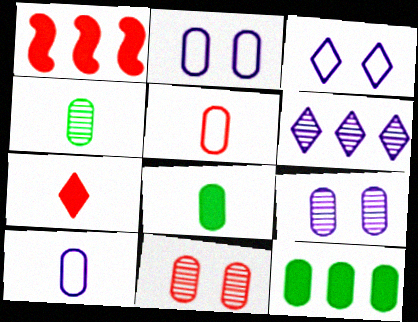[[1, 3, 4], 
[5, 9, 12], 
[10, 11, 12]]